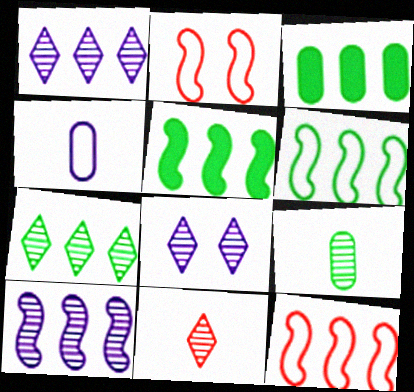[[1, 3, 12], 
[3, 6, 7], 
[5, 10, 12], 
[7, 8, 11]]